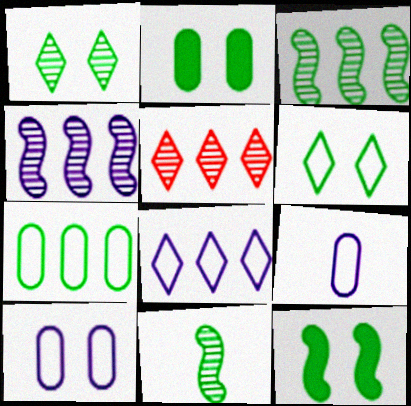[[5, 9, 12]]